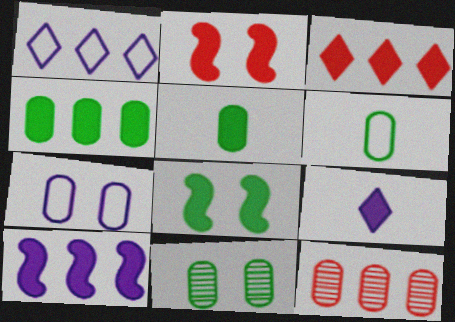[[2, 4, 9], 
[3, 4, 10], 
[4, 6, 11], 
[5, 7, 12]]